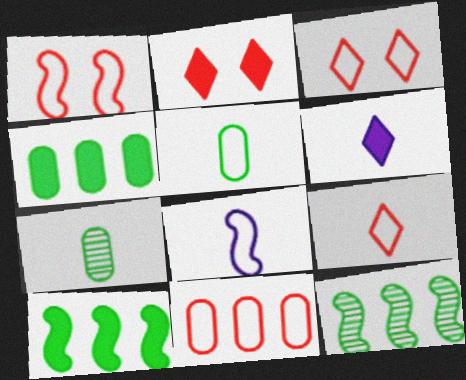[[1, 9, 11], 
[5, 8, 9]]